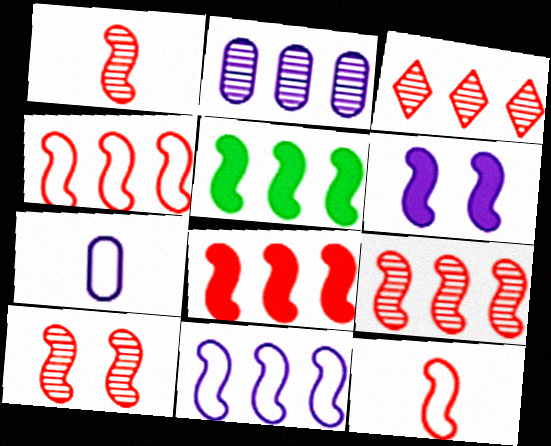[[1, 9, 10], 
[4, 8, 9], 
[5, 9, 11], 
[8, 10, 12]]